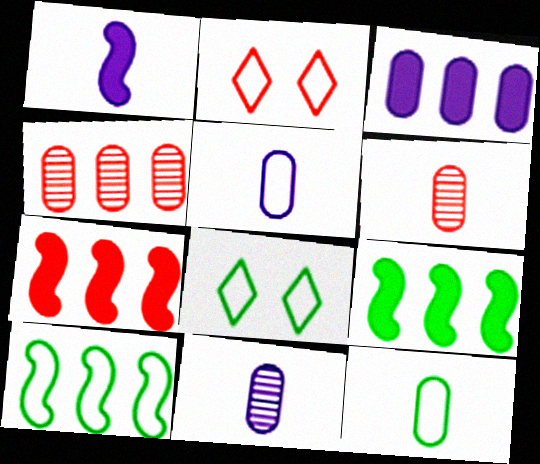[[1, 4, 8], 
[2, 5, 10], 
[2, 6, 7], 
[2, 9, 11], 
[7, 8, 11], 
[8, 10, 12]]